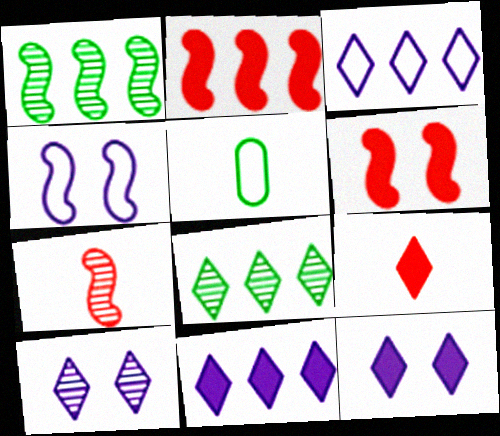[[2, 5, 10]]